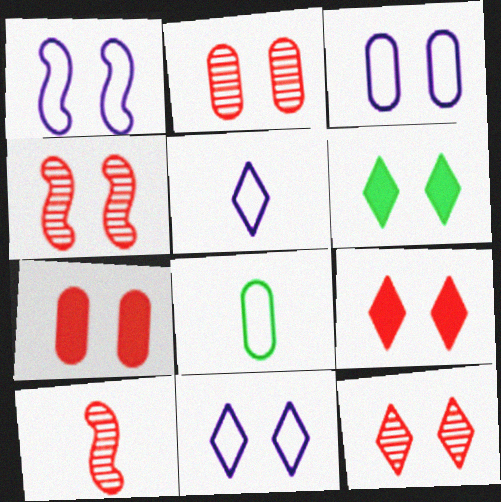[[1, 2, 6], 
[1, 3, 11], 
[2, 4, 12], 
[3, 4, 6], 
[6, 11, 12]]